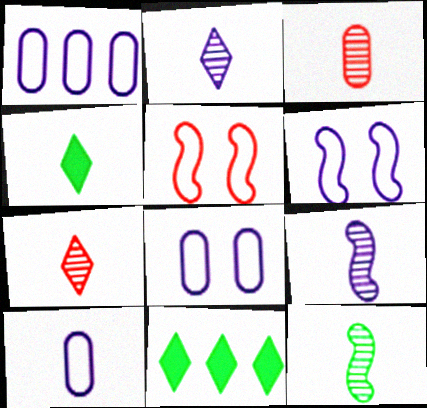[[1, 8, 10], 
[2, 3, 12], 
[3, 6, 11]]